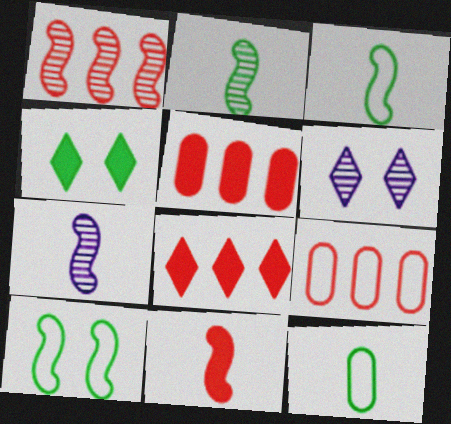[[1, 8, 9], 
[3, 5, 6], 
[3, 7, 11], 
[4, 7, 9]]